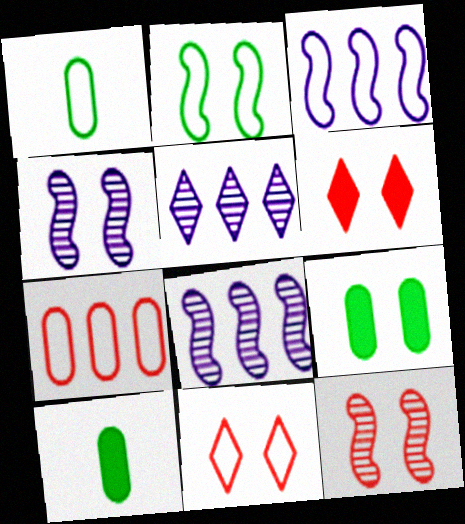[[1, 3, 11], 
[1, 6, 8], 
[4, 9, 11], 
[8, 10, 11]]